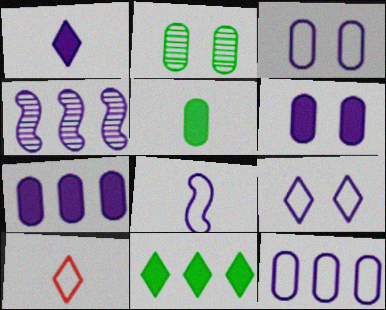[[1, 3, 4], 
[8, 9, 12]]